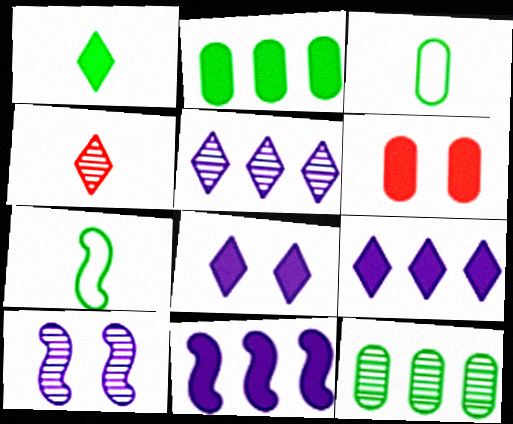[[1, 6, 11], 
[4, 10, 12], 
[5, 6, 7]]